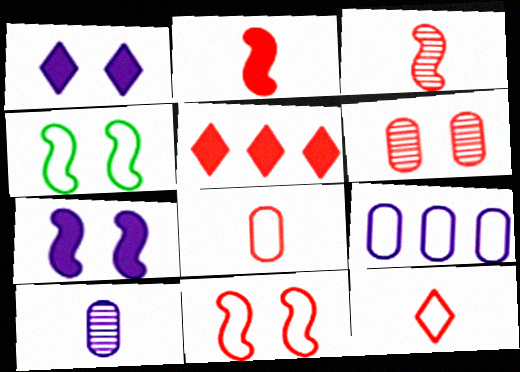[[1, 4, 6], 
[4, 5, 10], 
[4, 9, 12]]